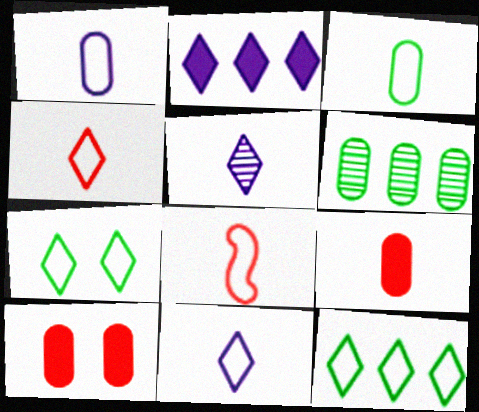[[1, 6, 10], 
[3, 8, 11]]